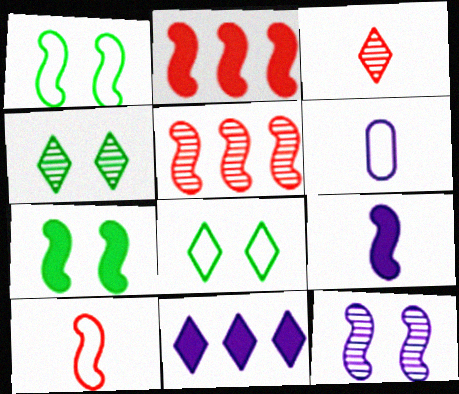[[1, 5, 9], 
[2, 4, 6], 
[2, 7, 9], 
[3, 8, 11], 
[6, 11, 12]]